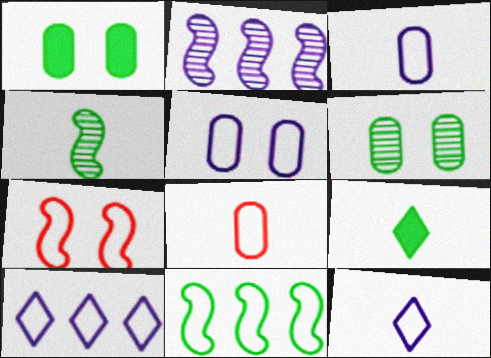[[6, 9, 11]]